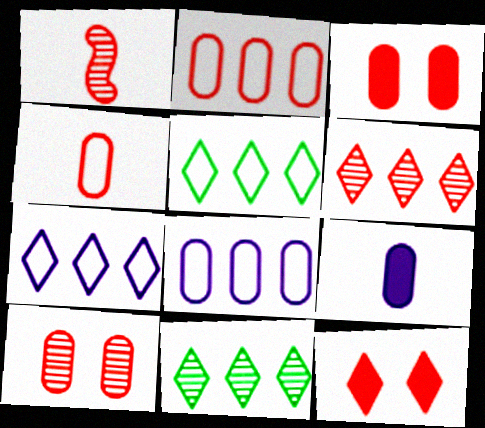[[1, 2, 12], 
[1, 6, 10]]